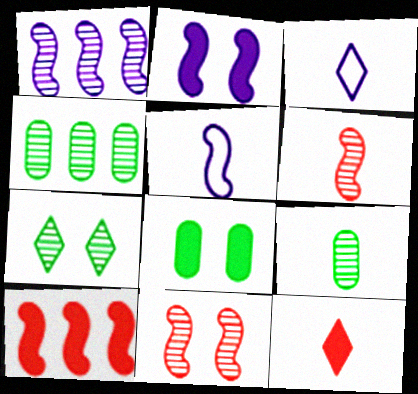[[1, 2, 5], 
[5, 9, 12]]